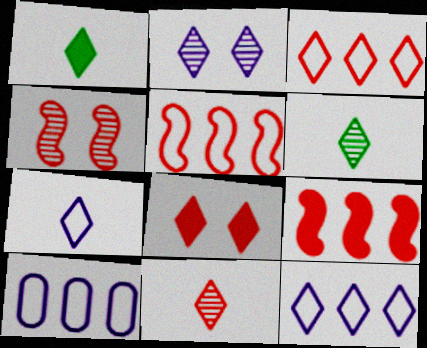[[1, 2, 3], 
[1, 4, 10], 
[1, 7, 11], 
[3, 8, 11], 
[6, 8, 12]]